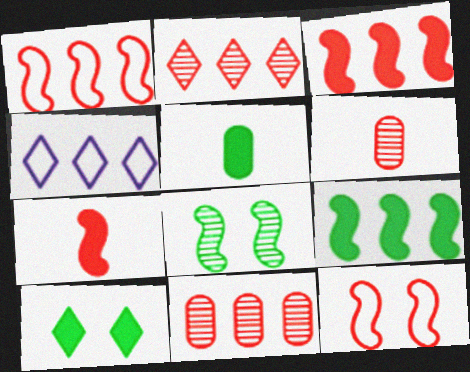[[4, 9, 11], 
[5, 9, 10]]